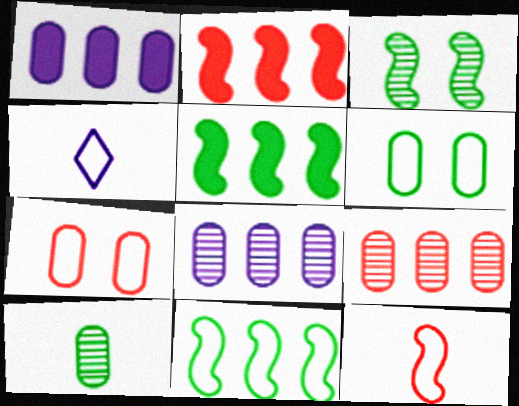[[1, 7, 10], 
[4, 7, 11]]